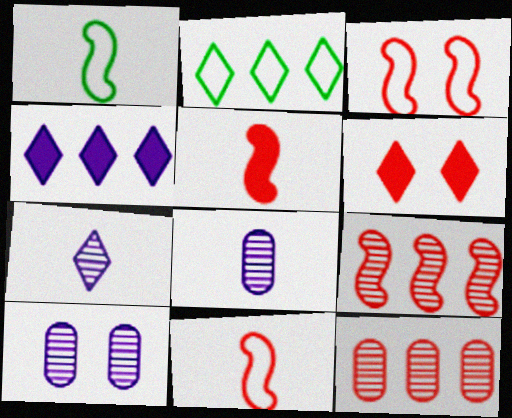[[2, 5, 10], 
[2, 6, 7], 
[3, 5, 9], 
[6, 11, 12]]